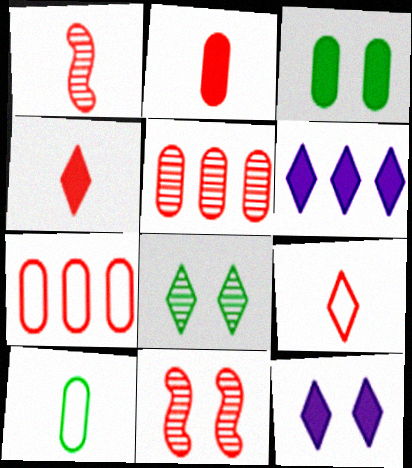[[1, 2, 9], 
[4, 7, 11], 
[6, 8, 9], 
[6, 10, 11]]